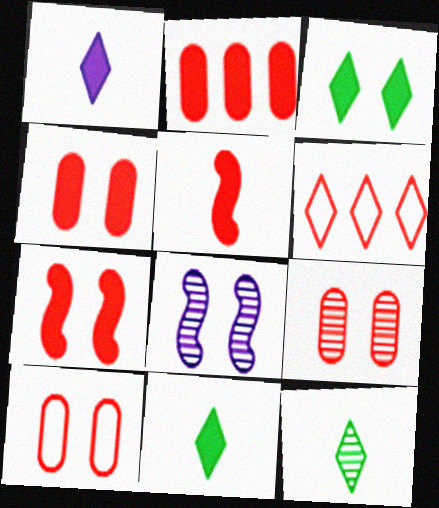[[3, 8, 10], 
[4, 9, 10], 
[5, 6, 9]]